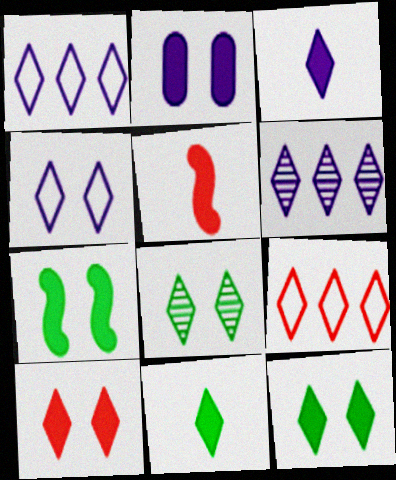[[2, 7, 10], 
[3, 4, 6], 
[3, 8, 9], 
[4, 8, 10]]